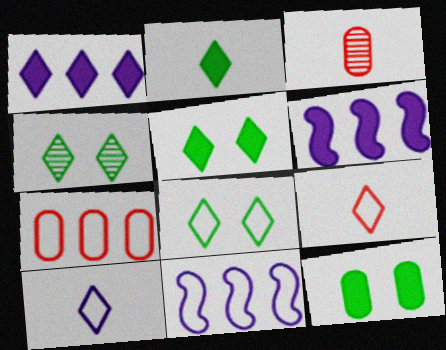[[1, 4, 9], 
[3, 5, 11], 
[3, 6, 8], 
[4, 5, 8]]